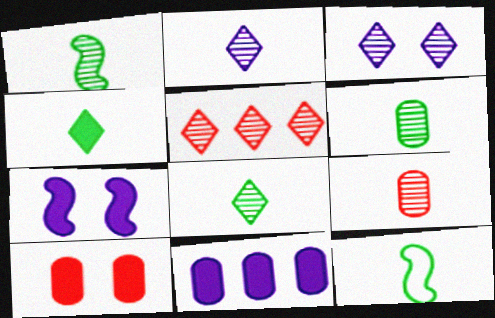[[1, 2, 9], 
[1, 6, 8], 
[3, 5, 8], 
[4, 6, 12]]